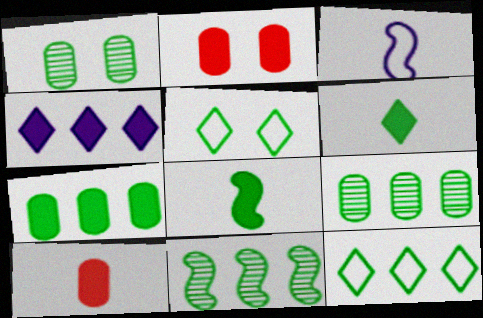[[1, 8, 12], 
[2, 4, 8], 
[5, 8, 9], 
[7, 11, 12]]